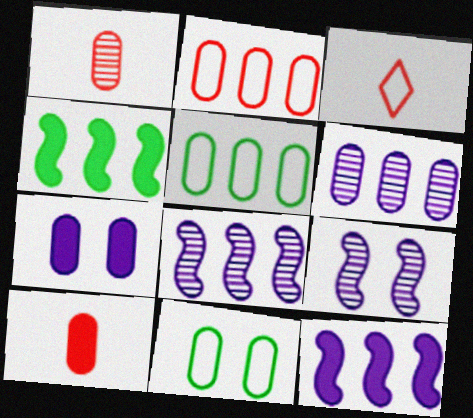[[1, 5, 7], 
[6, 10, 11]]